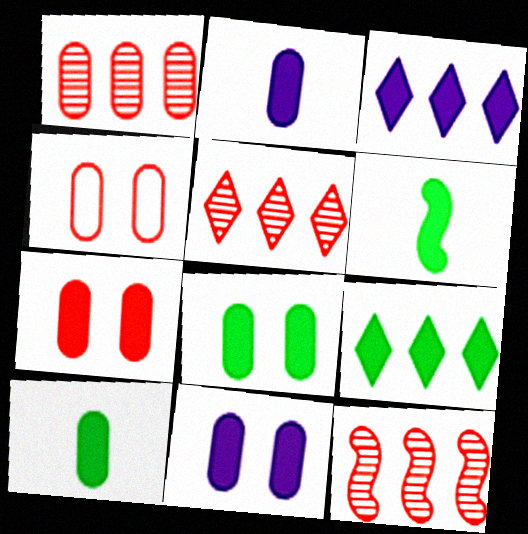[[1, 5, 12], 
[3, 6, 7], 
[6, 8, 9], 
[7, 8, 11]]